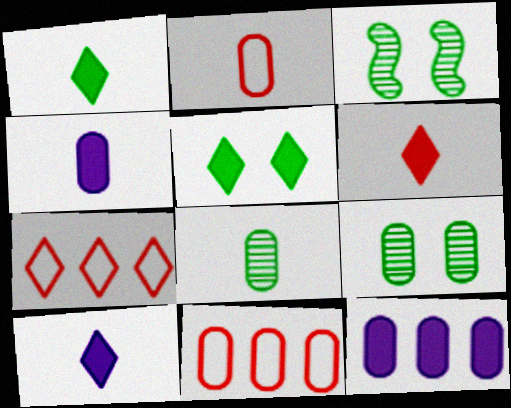[[1, 6, 10], 
[2, 4, 8], 
[2, 9, 12], 
[3, 4, 7], 
[3, 10, 11], 
[4, 9, 11]]